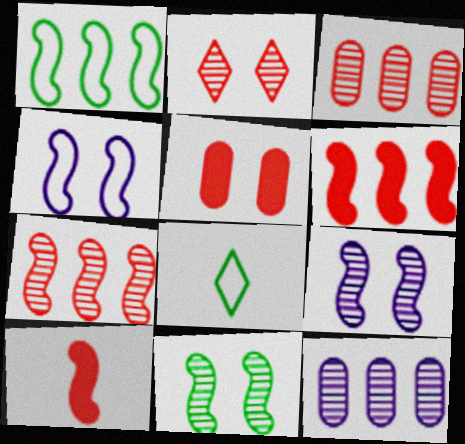[[1, 9, 10]]